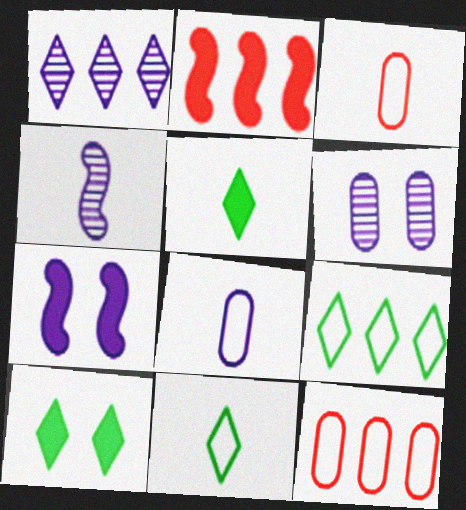[[1, 4, 6], 
[1, 7, 8], 
[2, 6, 11], 
[3, 4, 5], 
[4, 10, 12]]